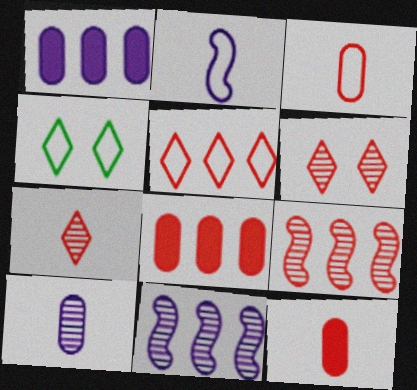[[4, 11, 12], 
[5, 8, 9]]